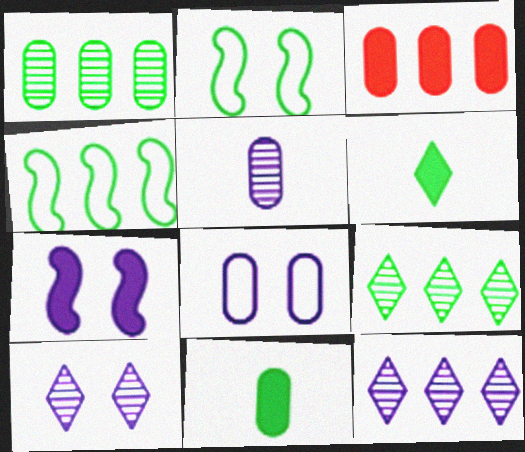[[1, 2, 6], 
[2, 9, 11], 
[3, 4, 12], 
[3, 6, 7], 
[7, 8, 10]]